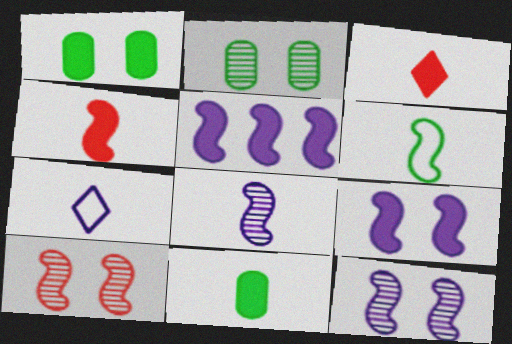[[1, 3, 5], 
[4, 6, 8], 
[5, 6, 10]]